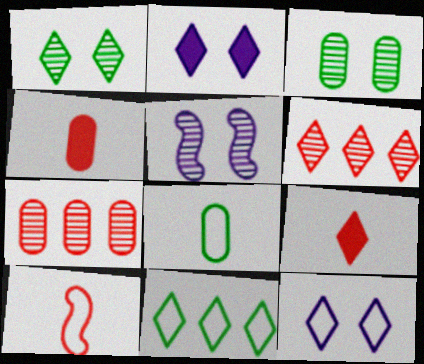[[4, 5, 11]]